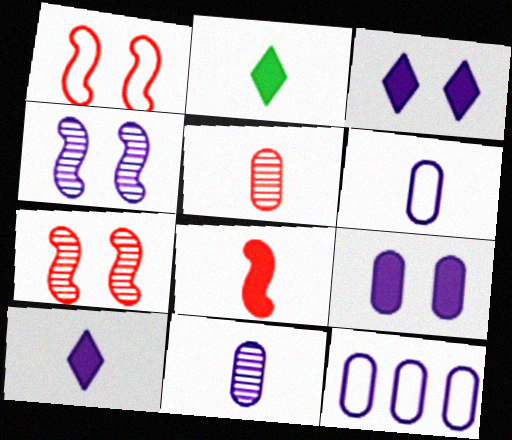[[2, 7, 12], 
[4, 10, 12], 
[9, 11, 12]]